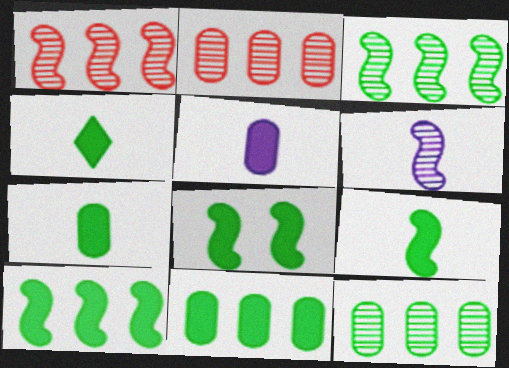[[4, 7, 9], 
[4, 8, 11], 
[8, 9, 10]]